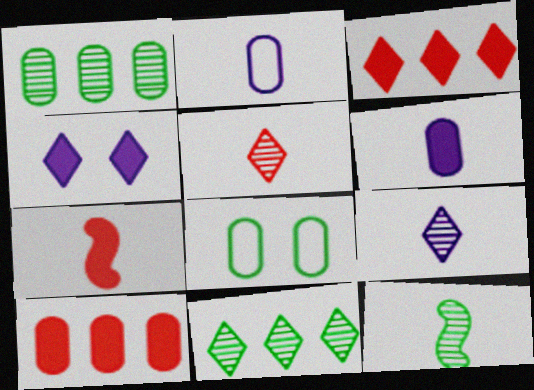[]